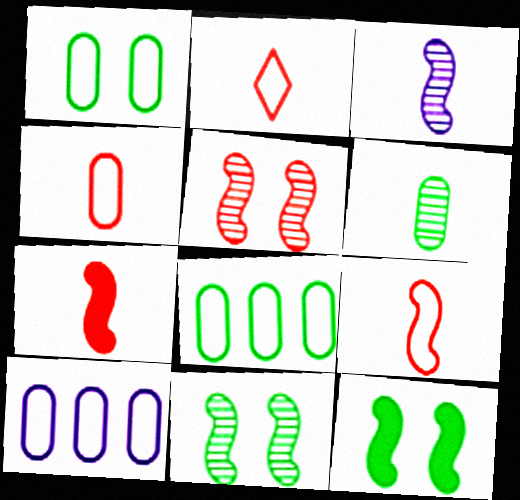[[1, 4, 10], 
[2, 4, 9]]